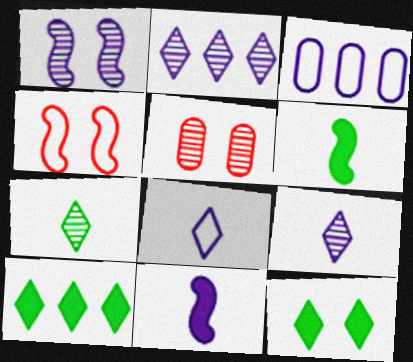[]